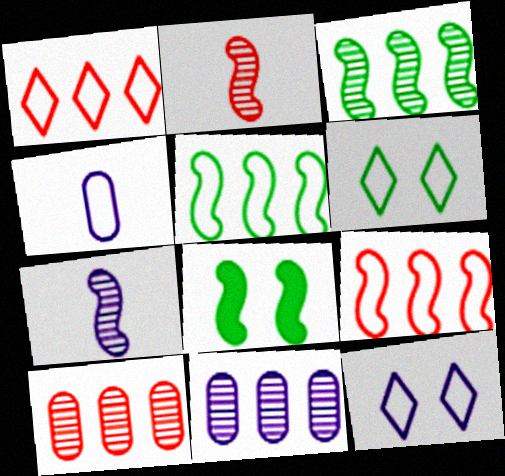[[4, 6, 9], 
[7, 8, 9]]